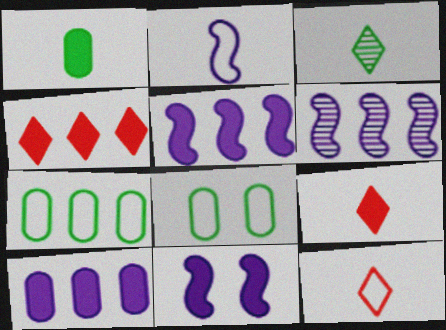[[1, 4, 11], 
[2, 6, 11], 
[4, 6, 7], 
[6, 8, 9]]